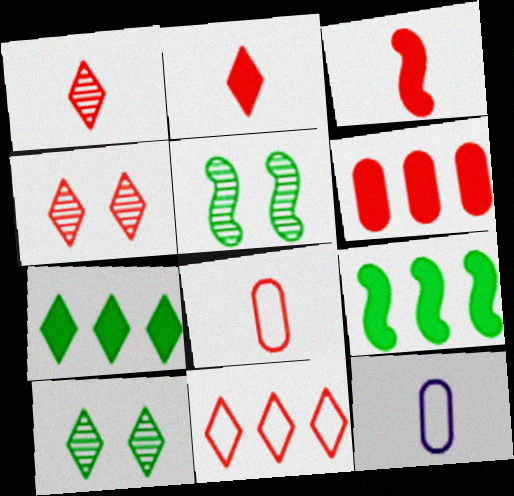[[1, 3, 8], 
[2, 4, 11], 
[4, 9, 12]]